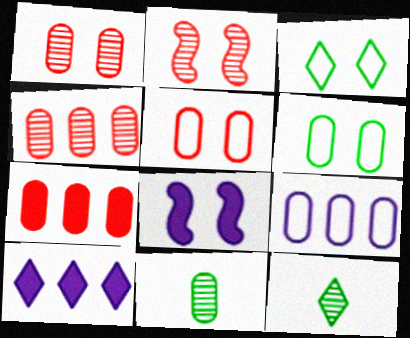[[1, 3, 8]]